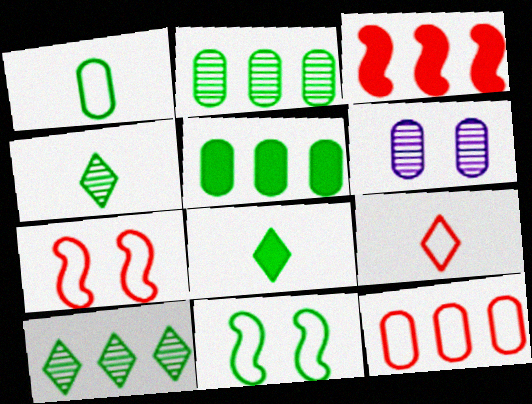[[2, 8, 11], 
[4, 5, 11], 
[7, 9, 12]]